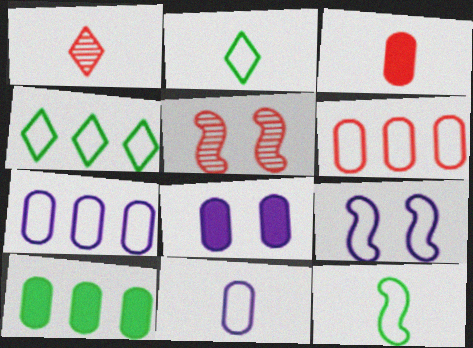[[1, 9, 10], 
[2, 6, 9], 
[3, 8, 10]]